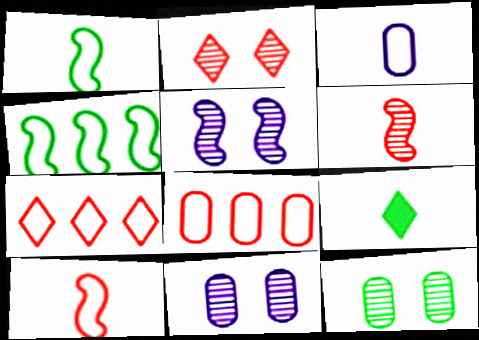[[2, 5, 12], 
[3, 6, 9], 
[4, 9, 12], 
[5, 8, 9]]